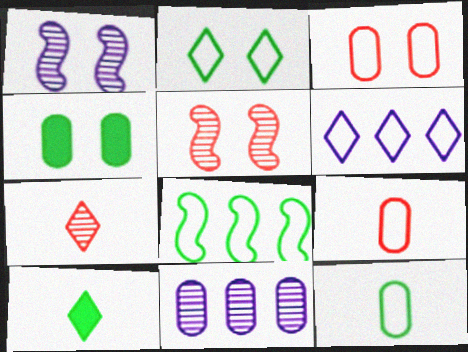[[2, 8, 12], 
[4, 9, 11]]